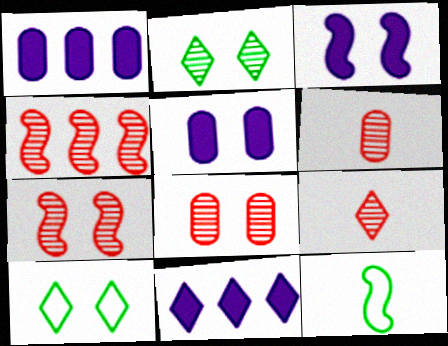[[3, 4, 12], 
[3, 8, 10], 
[4, 8, 9], 
[5, 7, 10], 
[8, 11, 12], 
[9, 10, 11]]